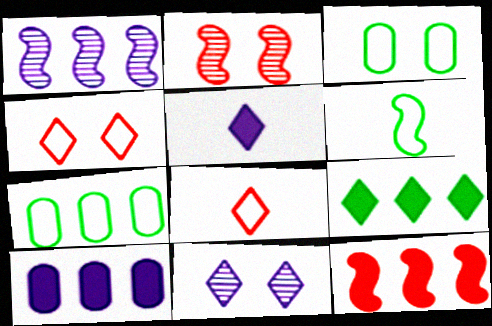[[2, 5, 7], 
[8, 9, 11], 
[9, 10, 12]]